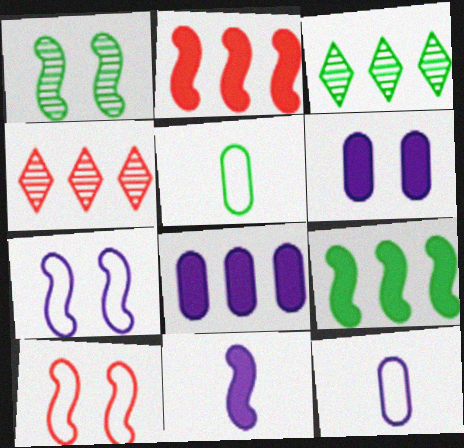[]